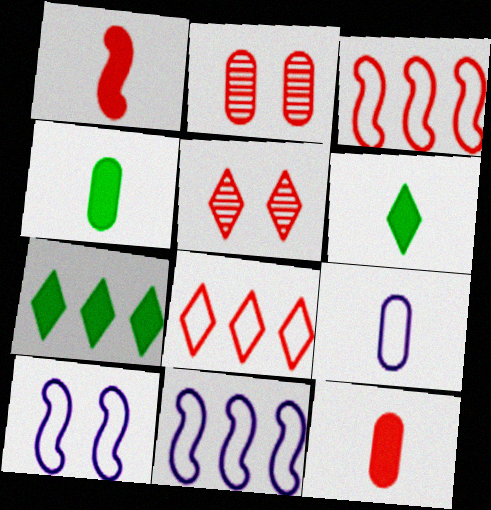[[1, 2, 8], 
[2, 6, 11], 
[3, 5, 12], 
[4, 5, 11]]